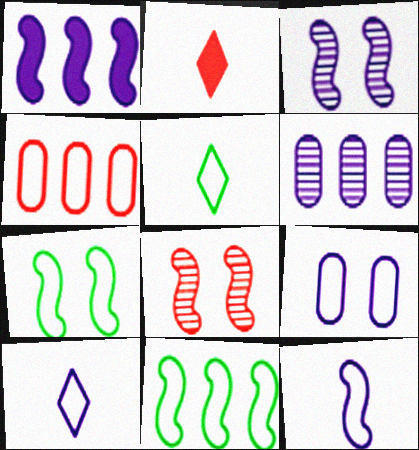[[1, 3, 12], 
[2, 4, 8], 
[2, 6, 7], 
[4, 7, 10]]